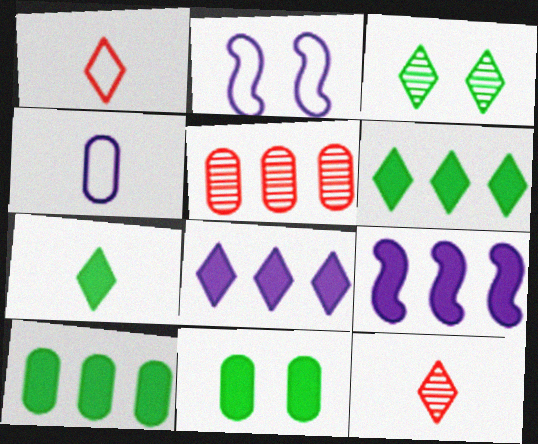[[1, 3, 8], 
[2, 5, 7], 
[2, 10, 12], 
[4, 5, 11]]